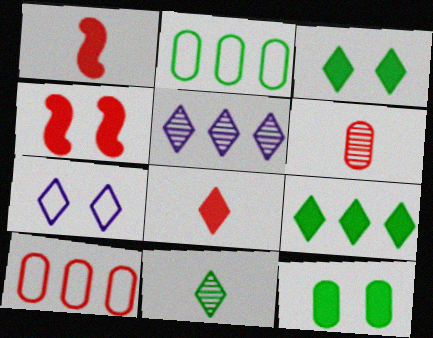[]